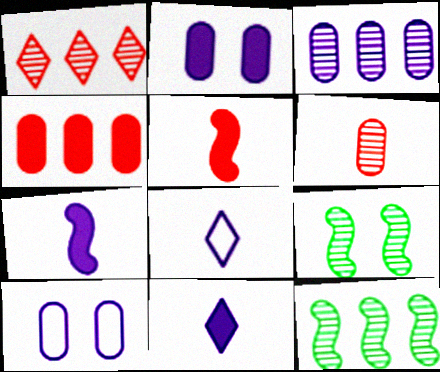[[1, 3, 12], 
[4, 8, 9]]